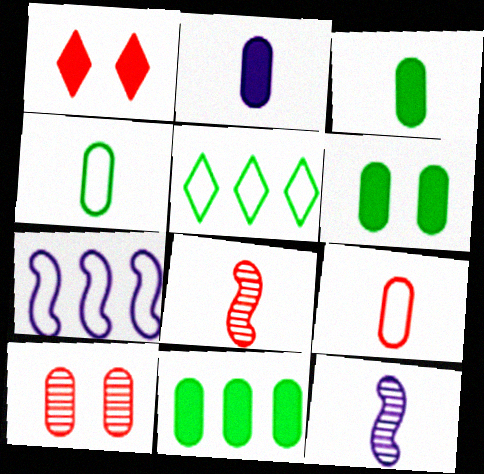[[3, 6, 11]]